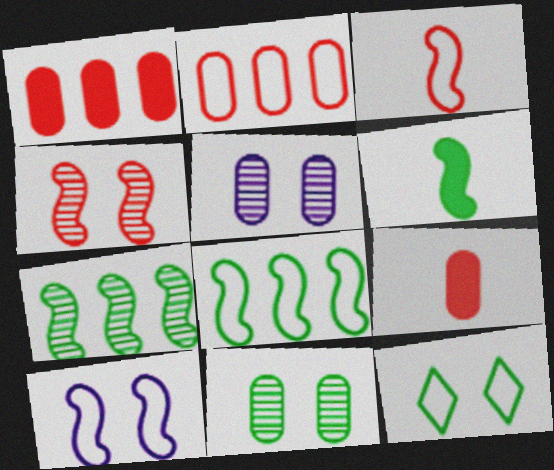[[3, 8, 10]]